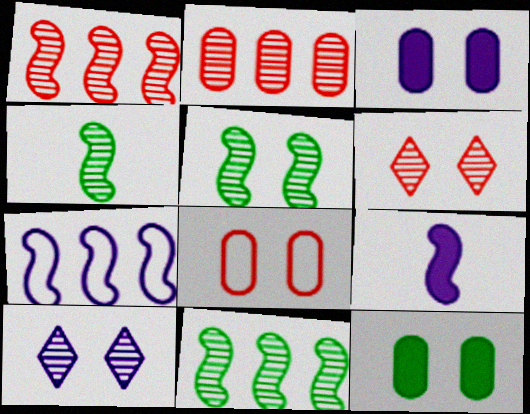[[2, 4, 10], 
[4, 5, 11]]